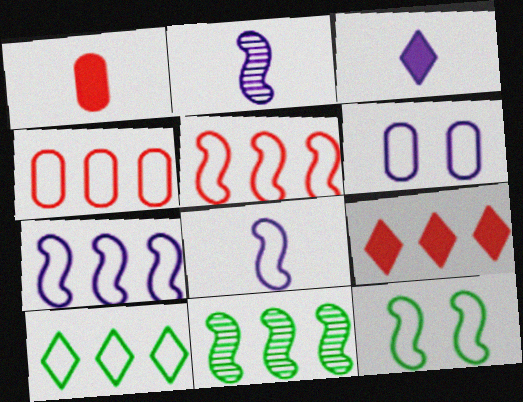[[4, 7, 10], 
[5, 8, 12]]